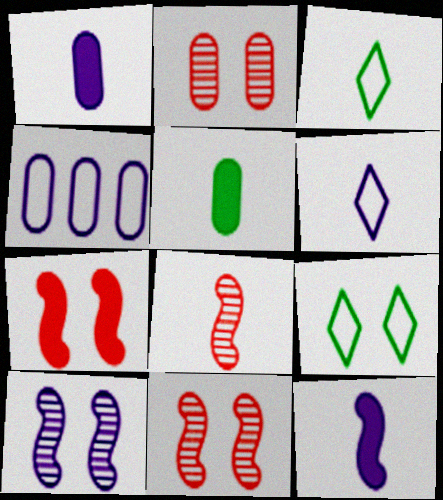[[1, 3, 8], 
[2, 4, 5], 
[5, 6, 8]]